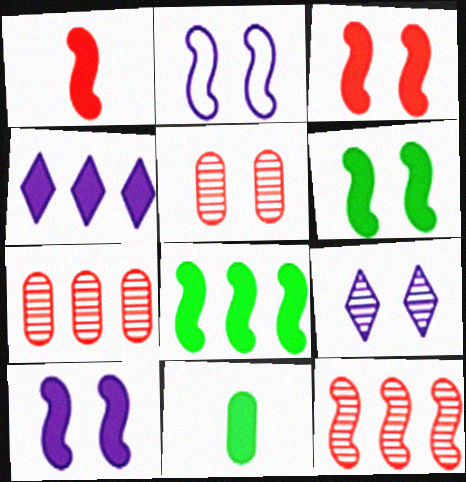[[1, 8, 10], 
[3, 4, 11], 
[3, 6, 10]]